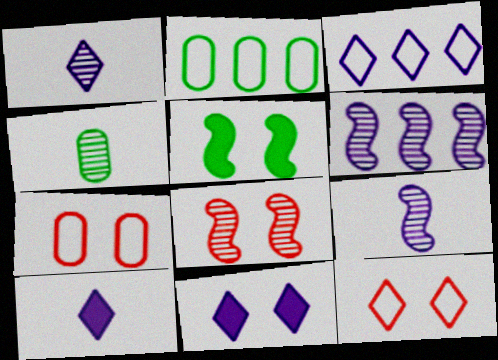[[1, 3, 11], 
[2, 8, 10]]